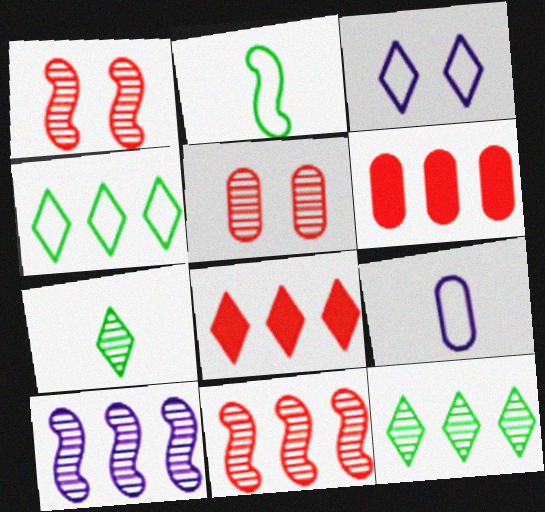[[3, 7, 8], 
[4, 6, 10], 
[5, 7, 10]]